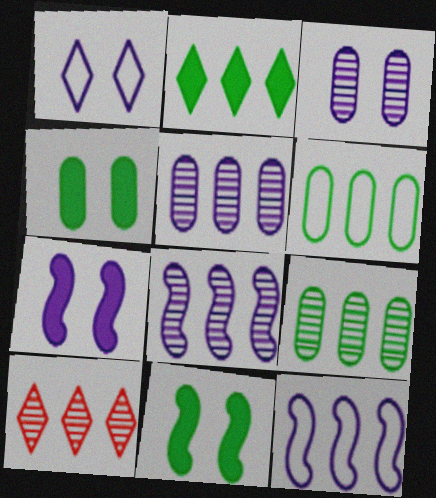[[1, 3, 7], 
[8, 9, 10]]